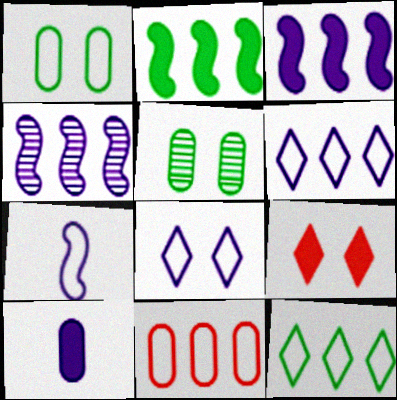[[2, 9, 10], 
[4, 8, 10], 
[5, 10, 11]]